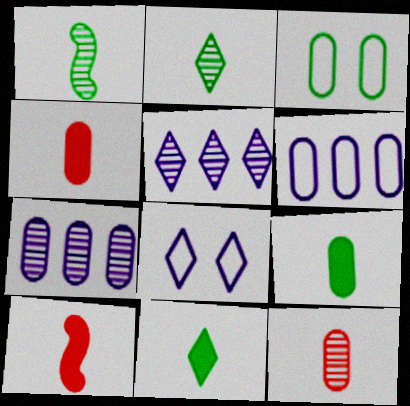[[3, 4, 7], 
[3, 5, 10]]